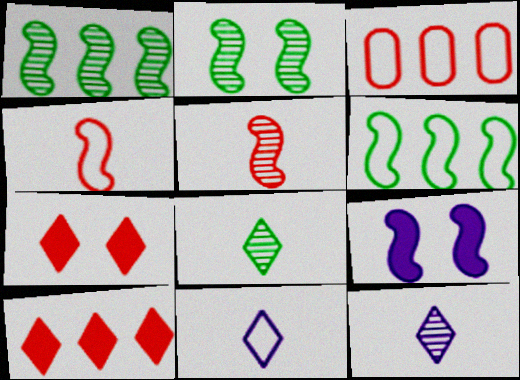[[1, 4, 9], 
[3, 5, 7], 
[3, 8, 9], 
[5, 6, 9]]